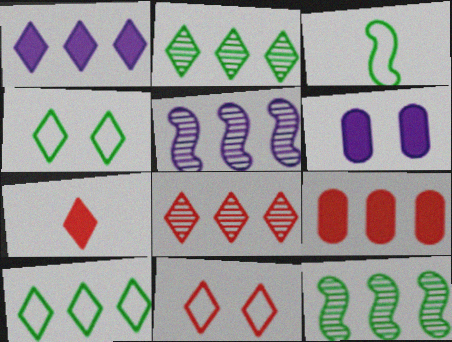[[1, 8, 10], 
[3, 6, 8], 
[5, 9, 10], 
[7, 8, 11]]